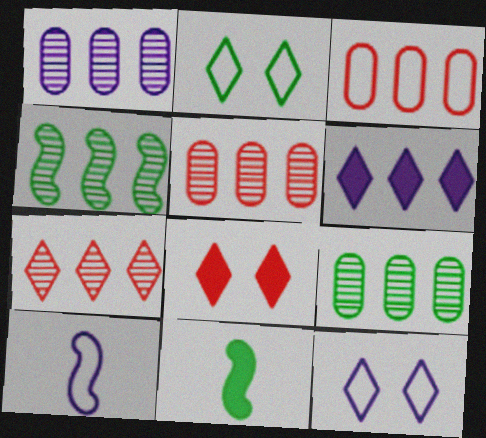[[1, 4, 7], 
[1, 5, 9], 
[2, 3, 10], 
[2, 9, 11], 
[3, 4, 6], 
[5, 11, 12], 
[8, 9, 10]]